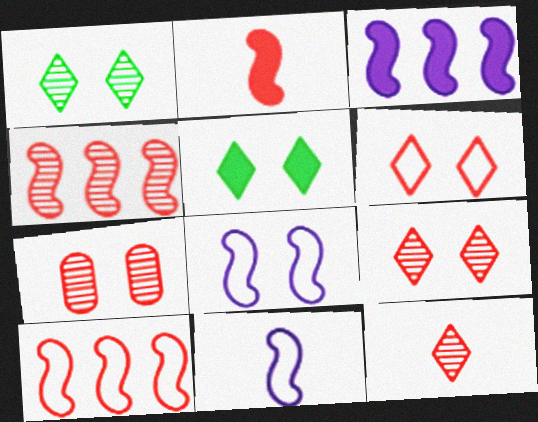[[4, 7, 12], 
[5, 7, 8]]